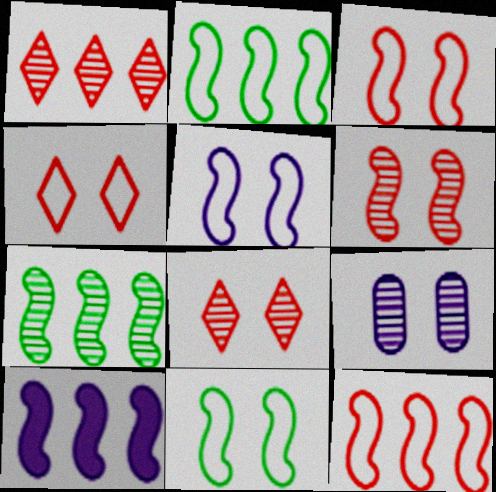[[3, 5, 11], 
[7, 10, 12]]